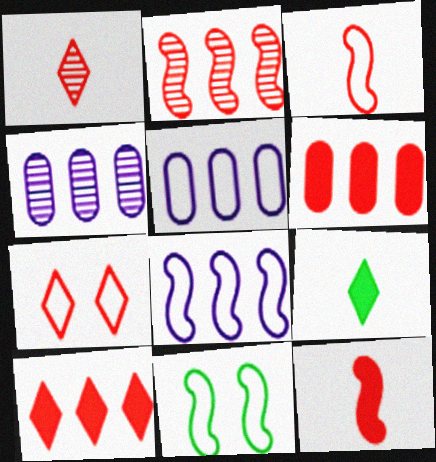[[1, 7, 10], 
[3, 8, 11]]